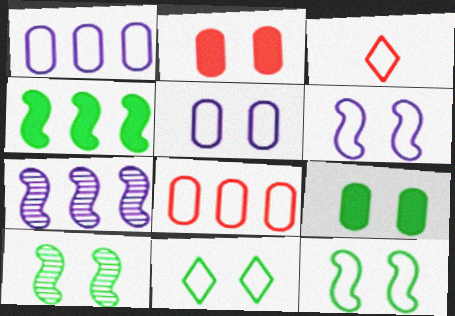[[1, 3, 12], 
[3, 7, 9], 
[9, 10, 11]]